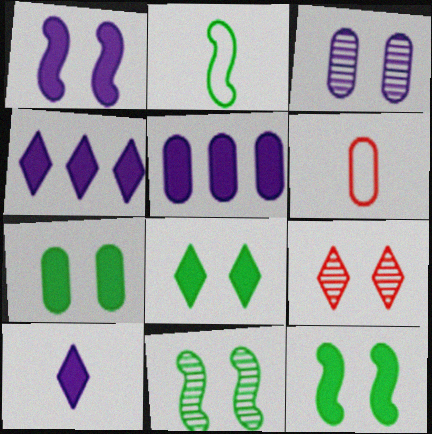[[1, 5, 10], 
[2, 5, 9], 
[3, 9, 11], 
[4, 6, 11], 
[7, 8, 12]]